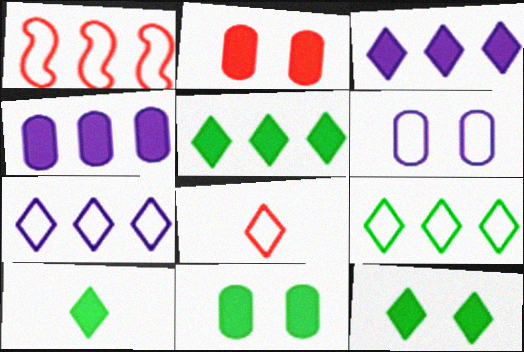[[5, 10, 12]]